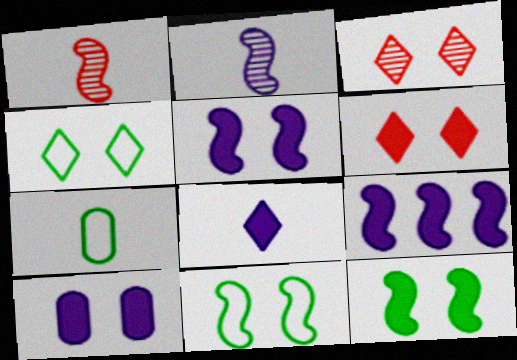[[1, 7, 8], 
[1, 9, 11], 
[3, 7, 9], 
[3, 10, 11], 
[6, 10, 12], 
[8, 9, 10]]